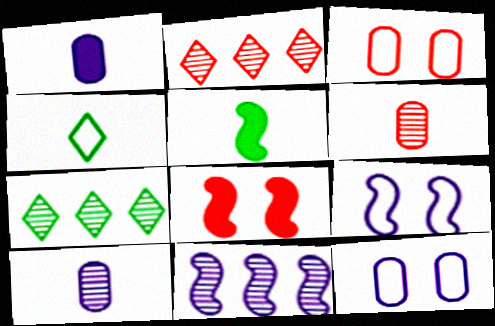[[2, 5, 12]]